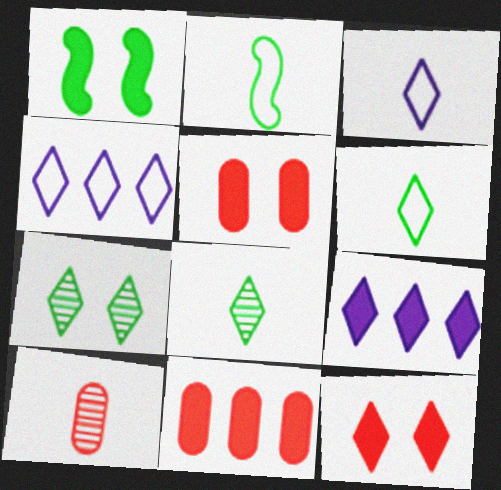[[1, 4, 10], 
[4, 8, 12]]